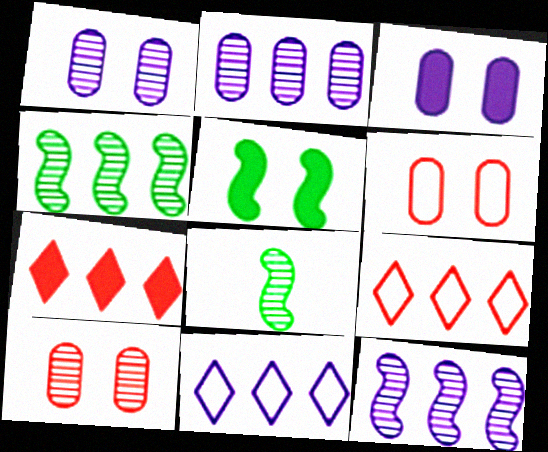[[3, 8, 9]]